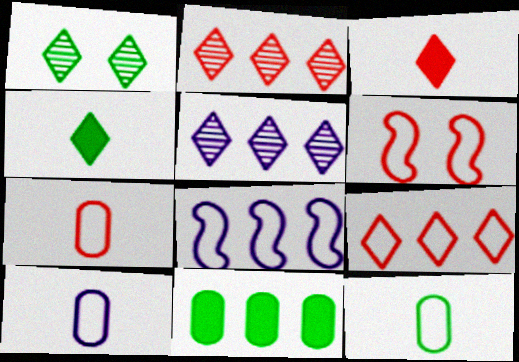[[2, 8, 11], 
[6, 7, 9], 
[7, 10, 12]]